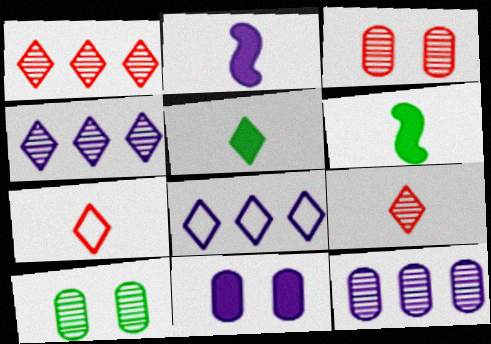[[3, 6, 8]]